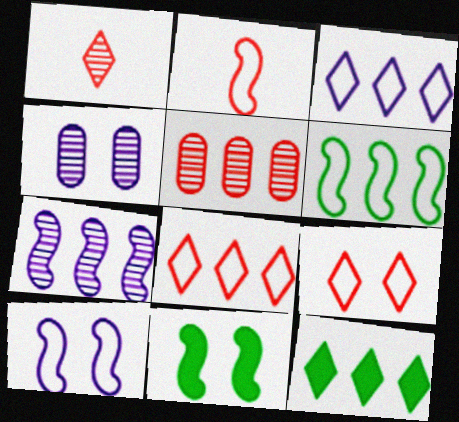[[2, 4, 12], 
[2, 6, 10], 
[2, 7, 11], 
[4, 9, 11]]